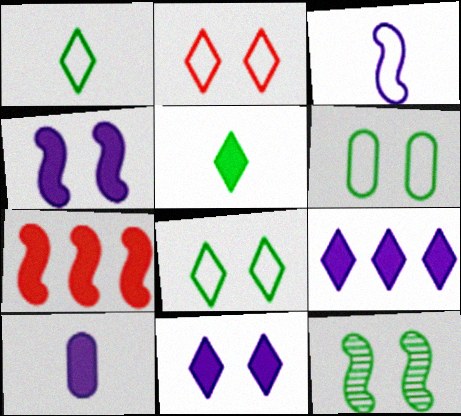[[3, 7, 12], 
[4, 9, 10]]